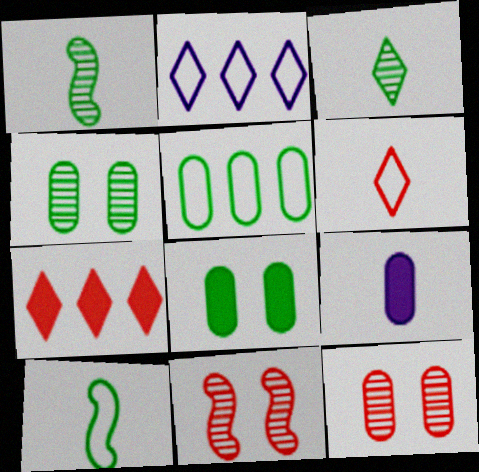[[1, 6, 9], 
[5, 9, 12]]